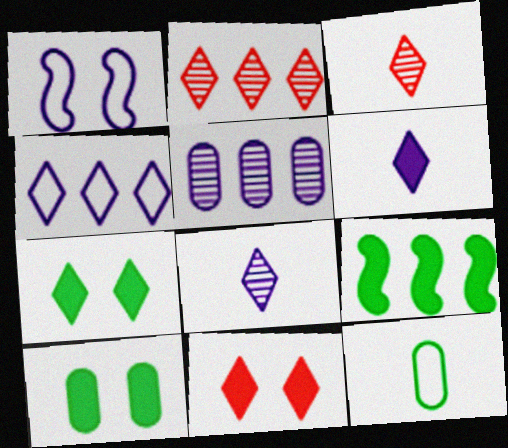[[1, 5, 6], 
[3, 4, 7]]